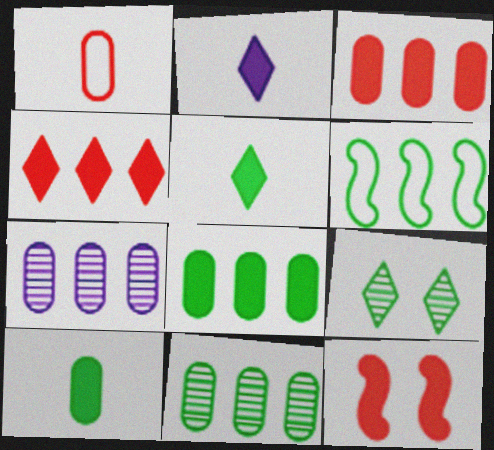[[2, 8, 12], 
[4, 6, 7], 
[6, 9, 10]]